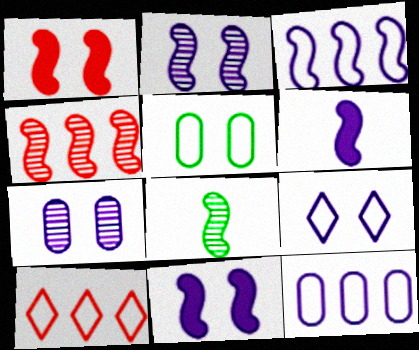[[1, 3, 8], 
[2, 3, 6], 
[2, 4, 8], 
[7, 9, 11]]